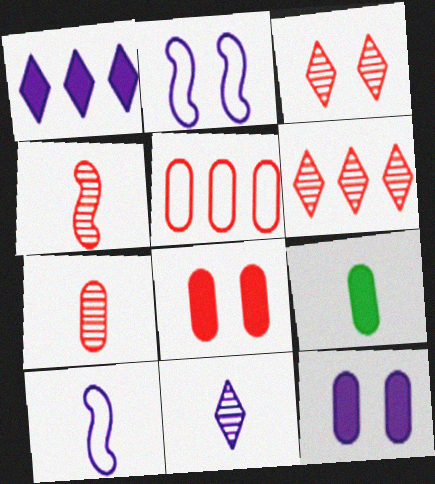[[2, 6, 9], 
[5, 7, 8]]